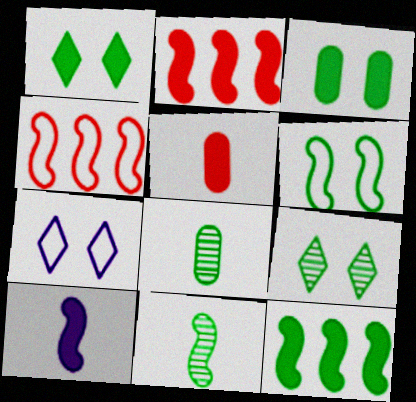[[2, 7, 8], 
[3, 6, 9], 
[6, 11, 12]]